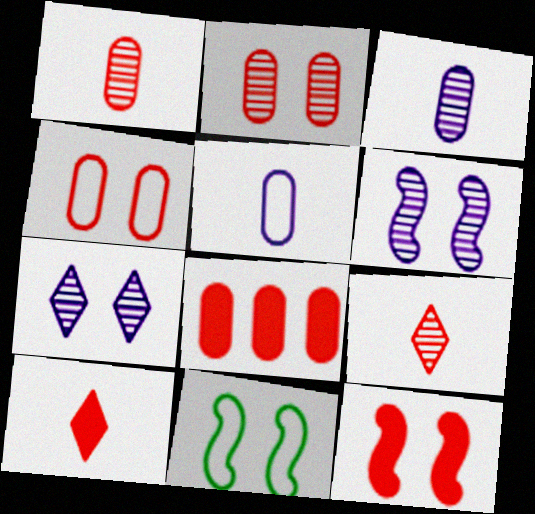[[1, 4, 8], 
[6, 11, 12], 
[8, 10, 12]]